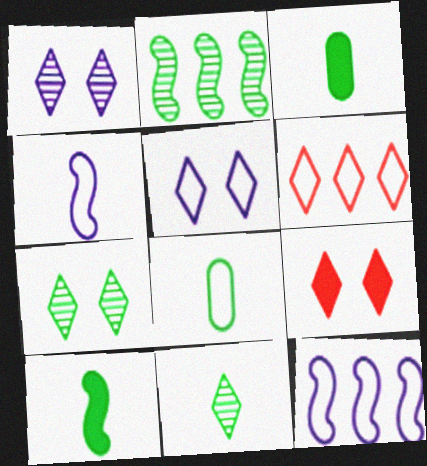[[5, 7, 9], 
[8, 10, 11]]